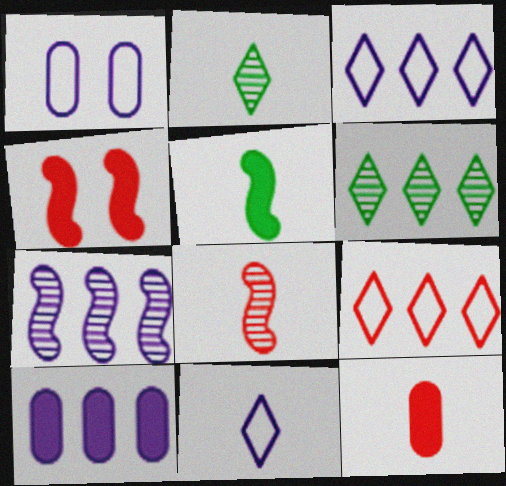[[3, 7, 10]]